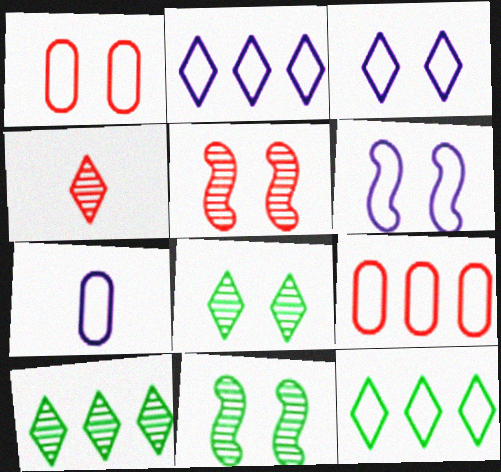[[2, 6, 7]]